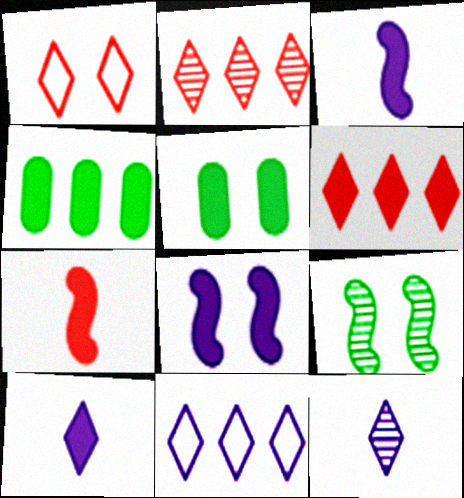[[3, 5, 6]]